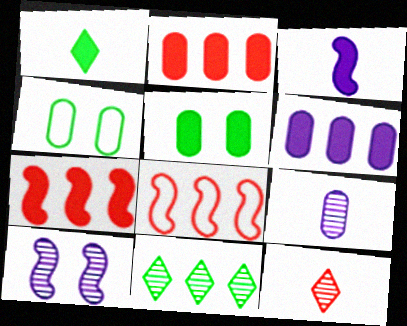[[2, 4, 9], 
[6, 8, 11]]